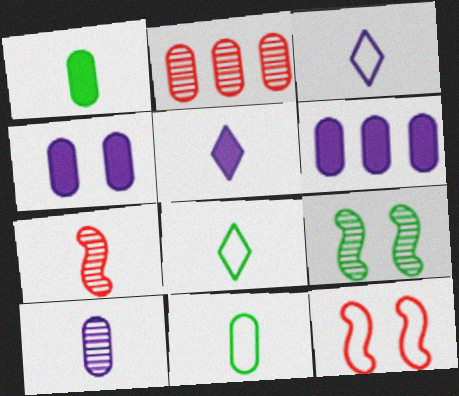[[1, 3, 7], 
[2, 4, 11], 
[5, 7, 11]]